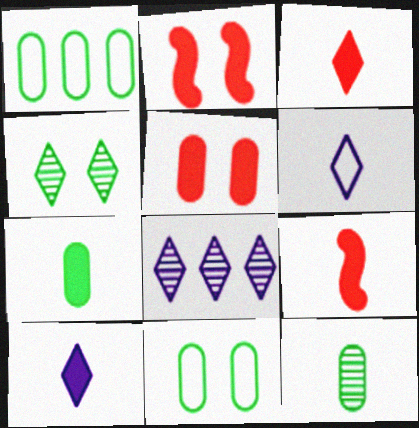[[6, 9, 12], 
[7, 9, 10], 
[8, 9, 11]]